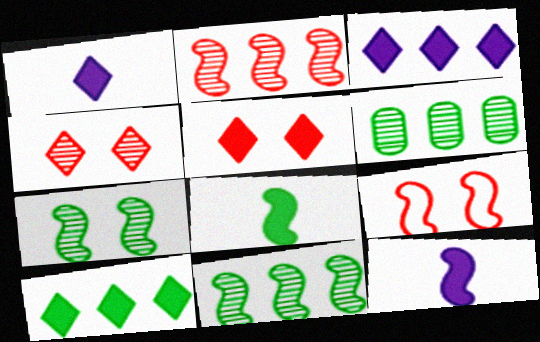[[1, 5, 10], 
[1, 6, 9], 
[9, 11, 12]]